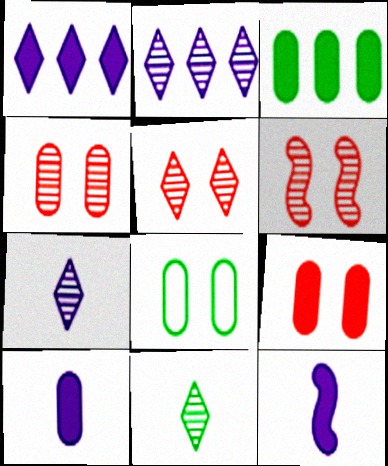[[2, 5, 11], 
[3, 9, 10], 
[4, 5, 6]]